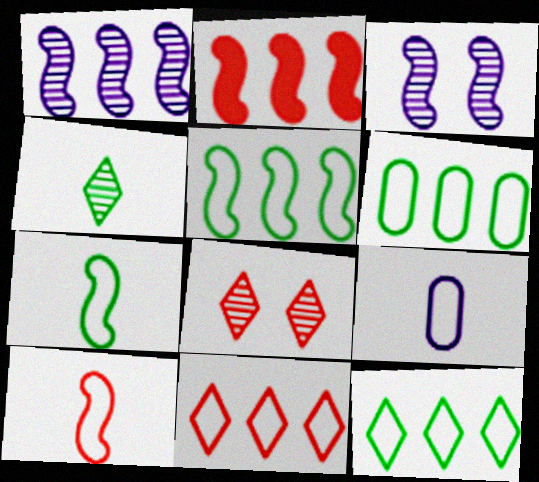[[1, 2, 5], 
[2, 3, 7], 
[5, 6, 12]]